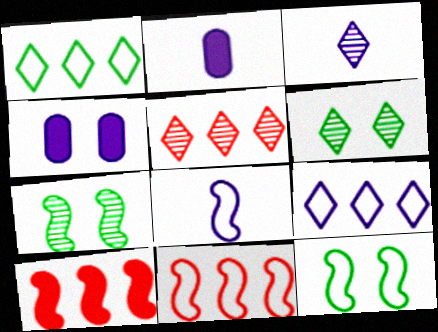[[2, 3, 8], 
[2, 5, 12], 
[2, 6, 11], 
[3, 5, 6], 
[7, 8, 10], 
[8, 11, 12]]